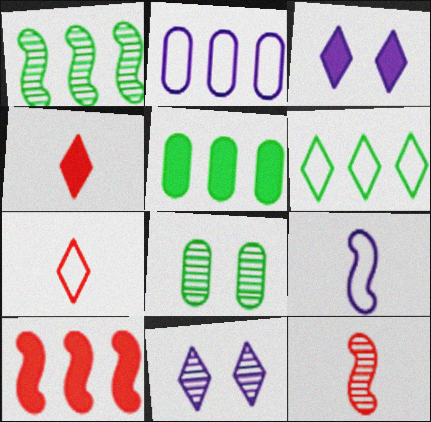[[1, 5, 6], 
[4, 6, 11]]